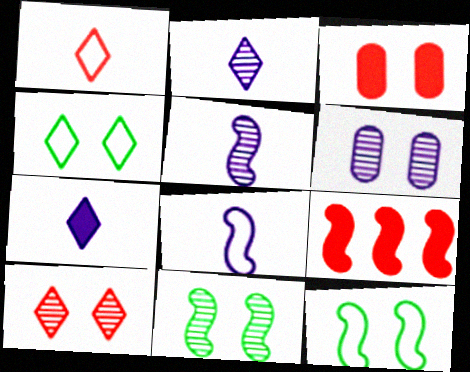[[5, 9, 12], 
[6, 10, 11], 
[8, 9, 11]]